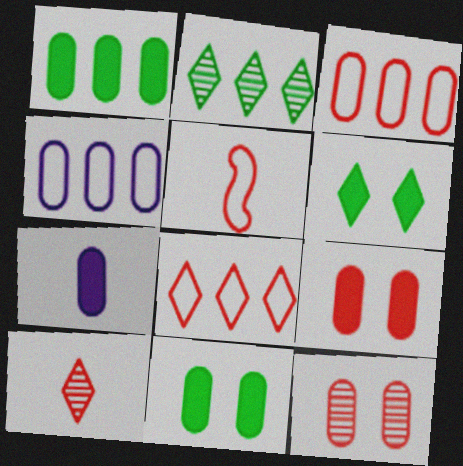[[1, 7, 9]]